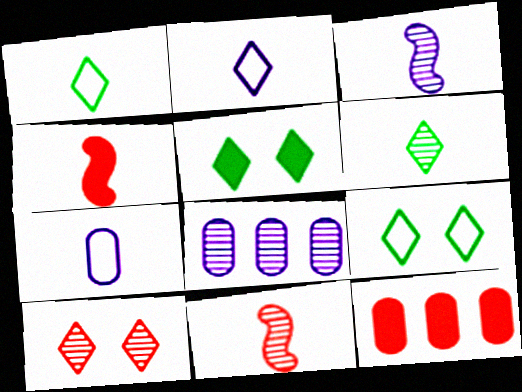[[3, 9, 12], 
[4, 6, 7], 
[4, 8, 9]]